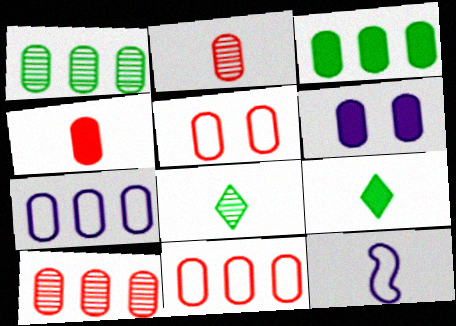[[2, 9, 12], 
[3, 4, 6], 
[3, 7, 10], 
[4, 5, 10], 
[4, 8, 12]]